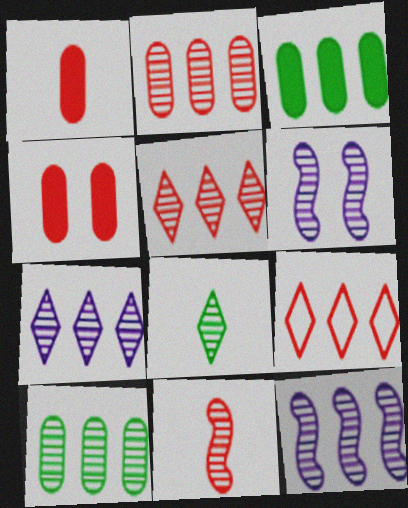[[2, 6, 8], 
[3, 9, 12], 
[4, 9, 11], 
[5, 10, 12]]